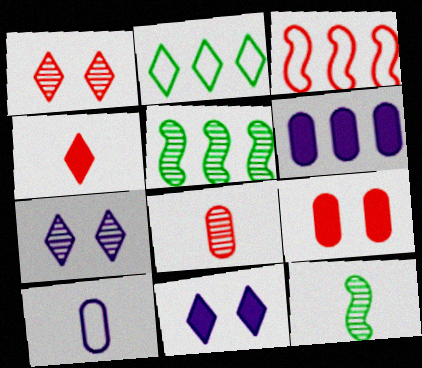[[2, 4, 7], 
[4, 10, 12], 
[5, 7, 8]]